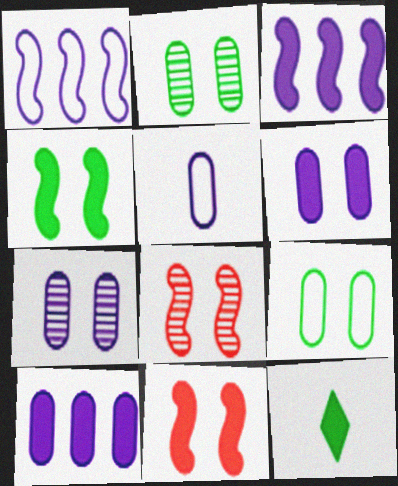[[5, 7, 10], 
[10, 11, 12]]